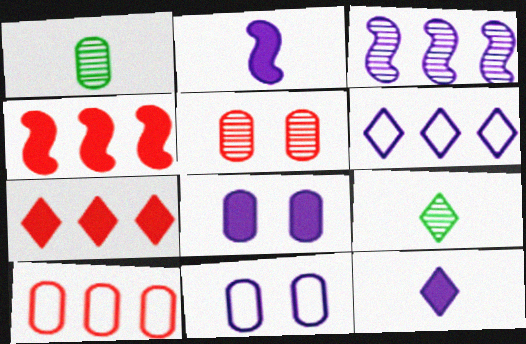[[1, 8, 10], 
[3, 5, 9], 
[3, 11, 12], 
[4, 9, 11]]